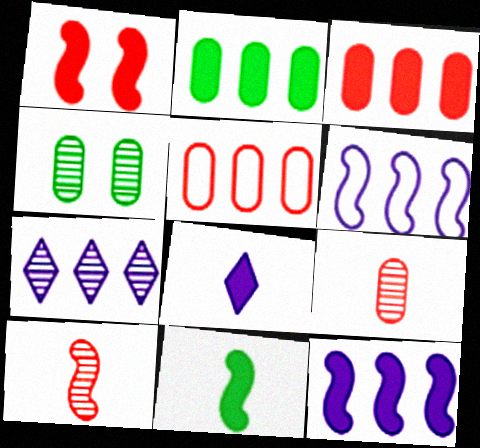[[1, 2, 8], 
[1, 11, 12], 
[4, 7, 10]]